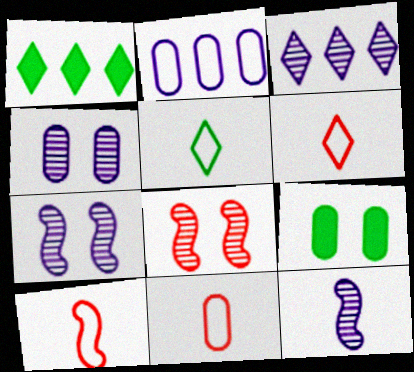[[1, 4, 10], 
[1, 7, 11], 
[3, 4, 12], 
[3, 9, 10], 
[6, 10, 11]]